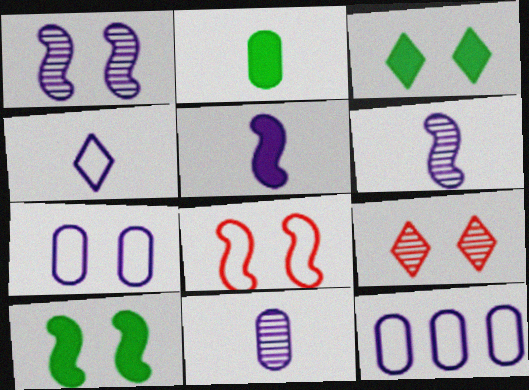[[1, 8, 10], 
[4, 5, 11], 
[7, 9, 10]]